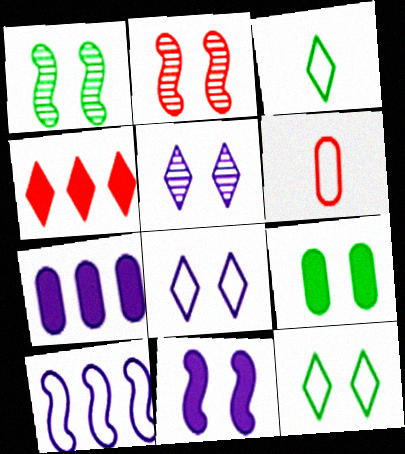[[1, 9, 12], 
[2, 3, 7], 
[2, 4, 6], 
[2, 8, 9], 
[3, 4, 5], 
[6, 10, 12]]